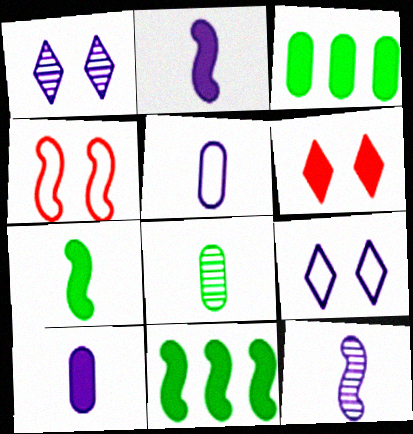[[2, 3, 6], 
[4, 11, 12], 
[6, 10, 11]]